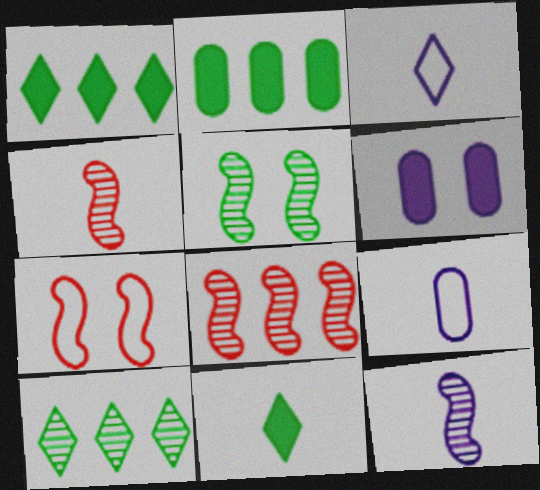[[4, 9, 11], 
[5, 8, 12]]